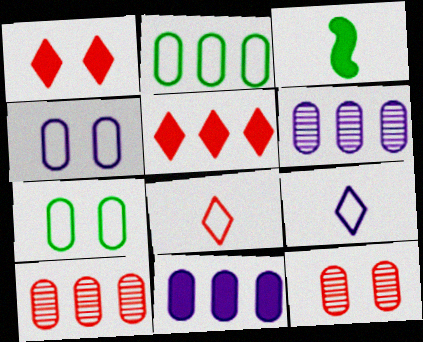[[1, 3, 11], 
[2, 10, 11]]